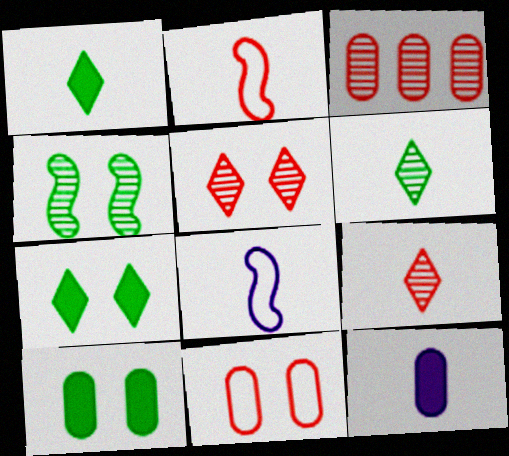[[2, 6, 12], 
[3, 7, 8]]